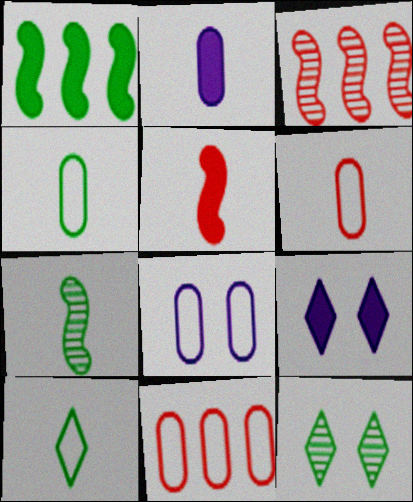[[1, 4, 12], 
[3, 4, 9], 
[4, 8, 11], 
[7, 9, 11]]